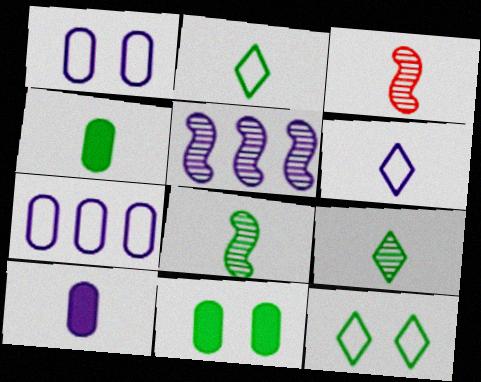[[2, 3, 10], 
[2, 4, 8], 
[3, 4, 6]]